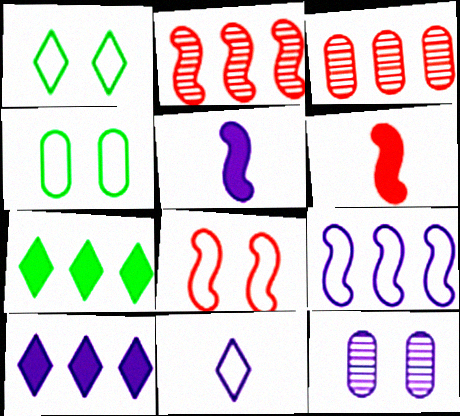[[1, 3, 5], 
[2, 6, 8], 
[3, 7, 9]]